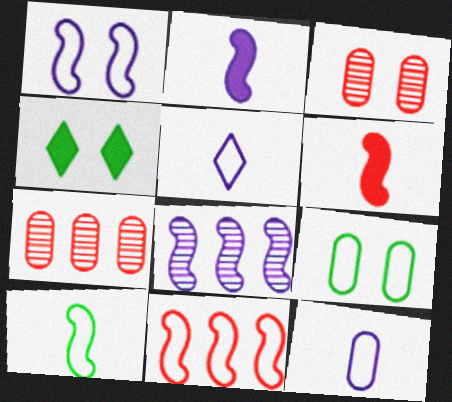[[1, 2, 8], 
[1, 3, 4], 
[1, 10, 11], 
[5, 9, 11]]